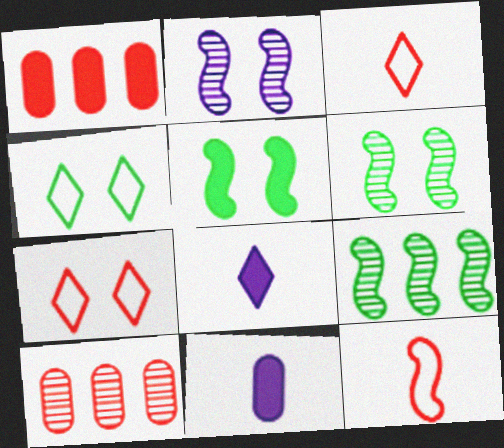[[1, 5, 8], 
[7, 9, 11]]